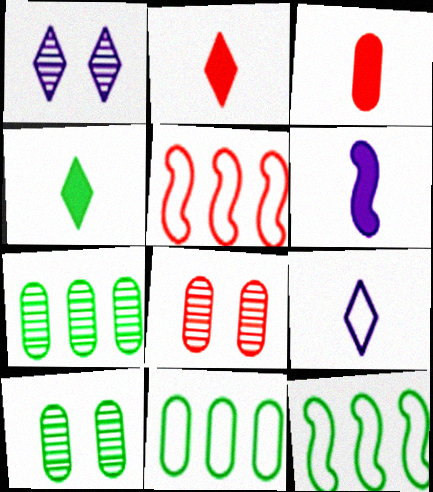[[1, 3, 12], 
[2, 5, 8], 
[3, 4, 6], 
[4, 10, 12]]